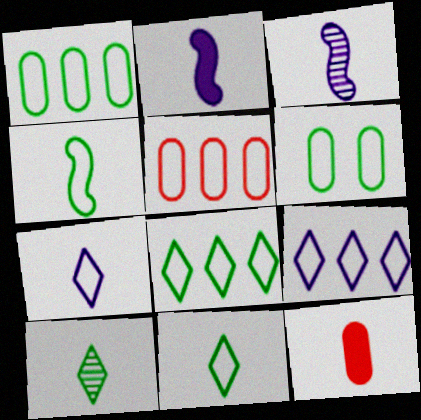[[3, 11, 12], 
[4, 6, 8]]